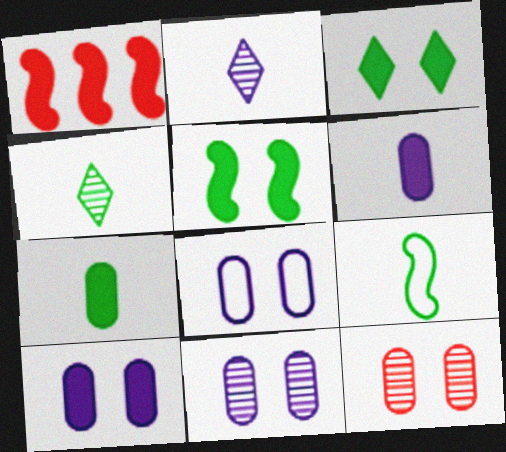[[1, 3, 6], 
[1, 4, 8], 
[4, 7, 9], 
[8, 10, 11]]